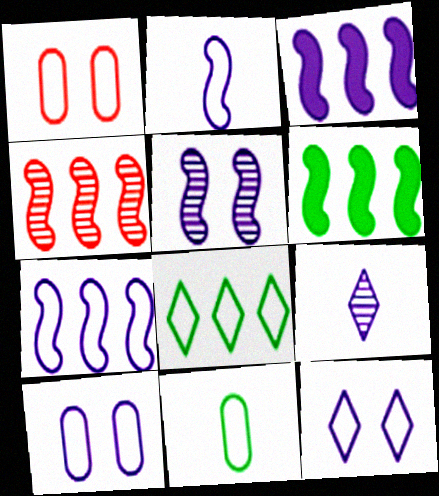[[1, 2, 8], 
[1, 6, 9], 
[2, 3, 5], 
[3, 9, 10], 
[4, 6, 7]]